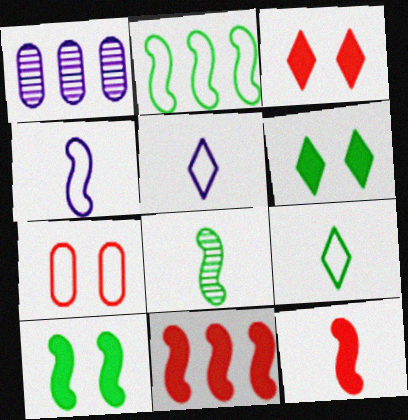[[2, 5, 7], 
[2, 8, 10], 
[4, 8, 12]]